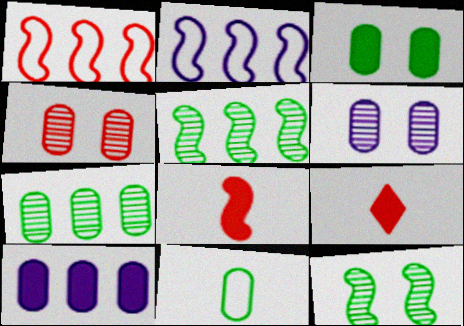[[1, 4, 9], 
[2, 8, 12], 
[3, 7, 11], 
[4, 10, 11]]